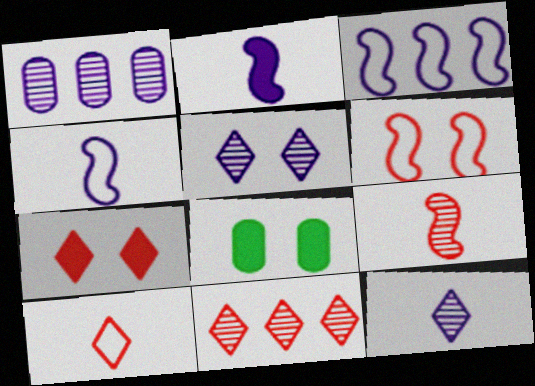[[4, 8, 11], 
[5, 6, 8], 
[7, 10, 11]]